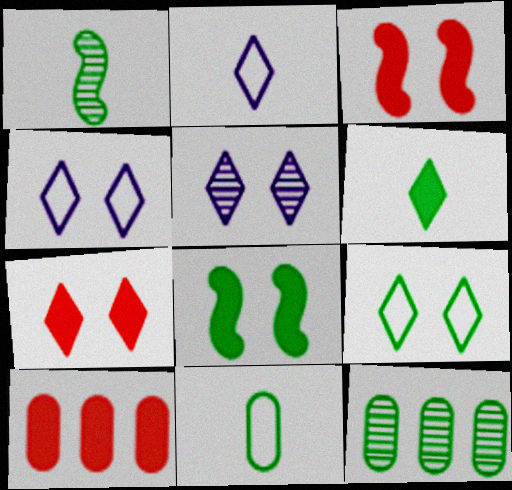[[1, 4, 10], 
[1, 6, 11], 
[2, 3, 12], 
[5, 7, 9]]